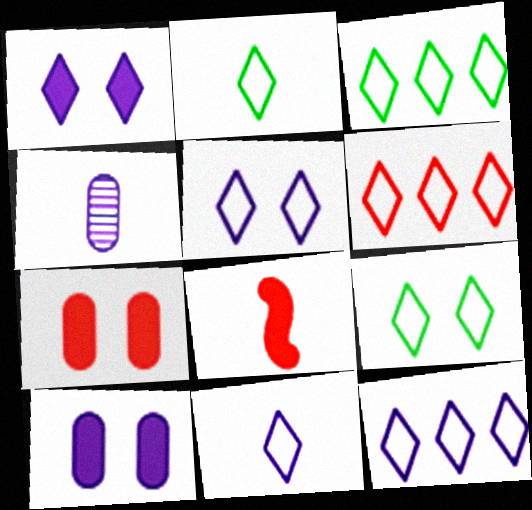[[2, 3, 9], 
[2, 4, 8], 
[2, 5, 6], 
[3, 6, 12], 
[5, 11, 12], 
[6, 9, 11]]